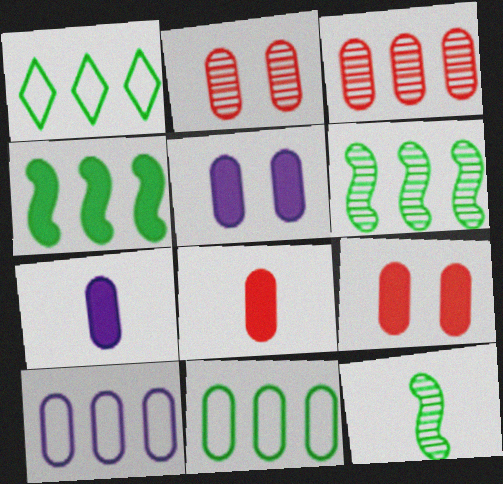[[2, 7, 11]]